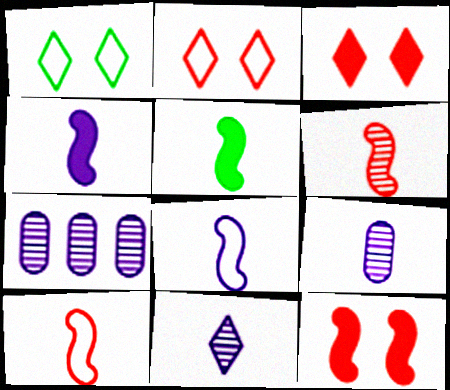[[2, 5, 7], 
[5, 6, 8]]